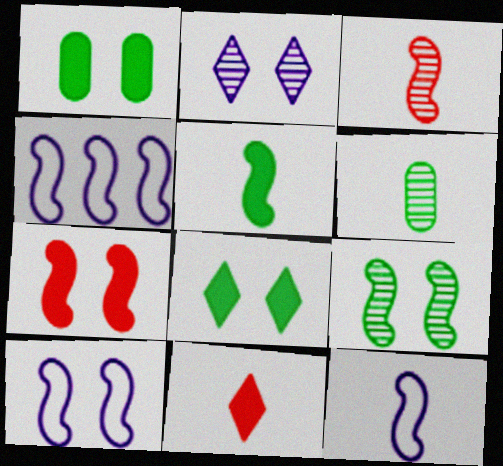[[3, 5, 12], 
[4, 10, 12], 
[6, 11, 12], 
[7, 9, 10]]